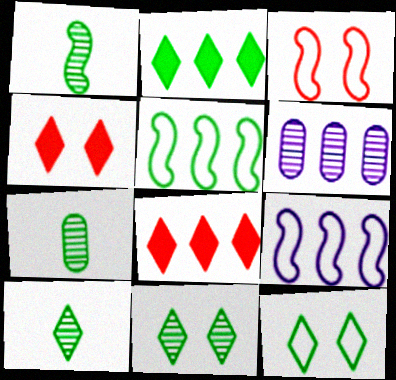[[1, 7, 10], 
[2, 10, 12], 
[4, 7, 9], 
[5, 6, 8]]